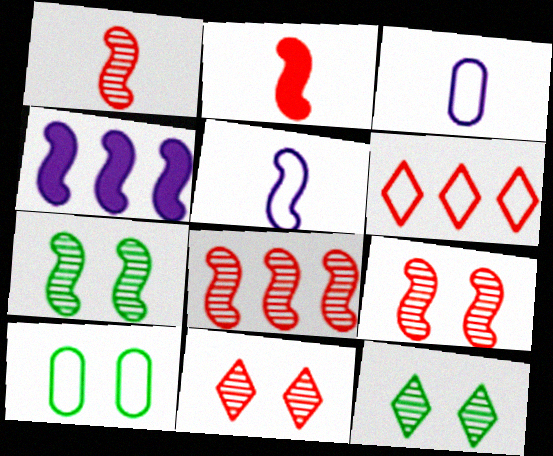[[1, 8, 9], 
[5, 6, 10]]